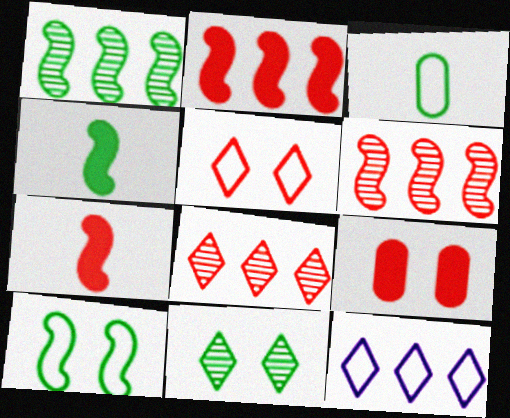[[1, 4, 10]]